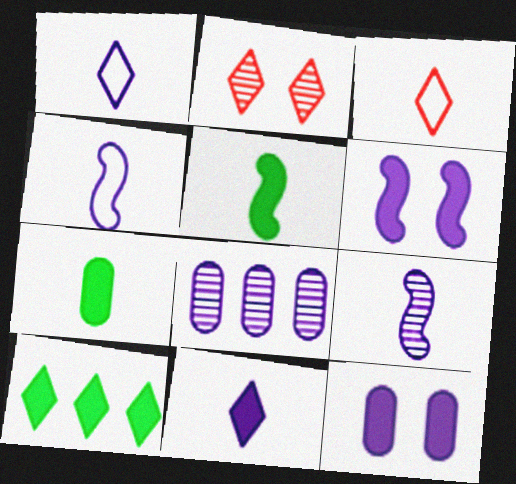[[1, 2, 10], 
[1, 6, 8], 
[3, 7, 9]]